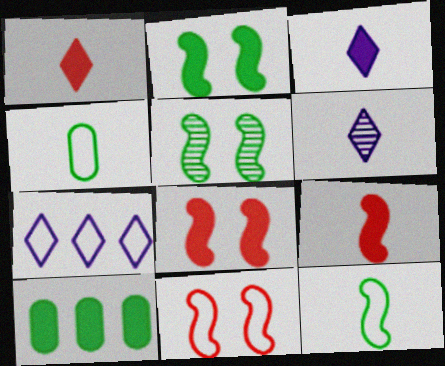[[3, 8, 10], 
[4, 6, 9], 
[4, 7, 11], 
[6, 10, 11]]